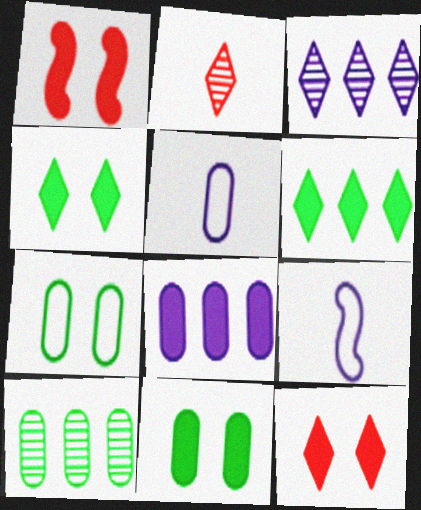[[9, 10, 12]]